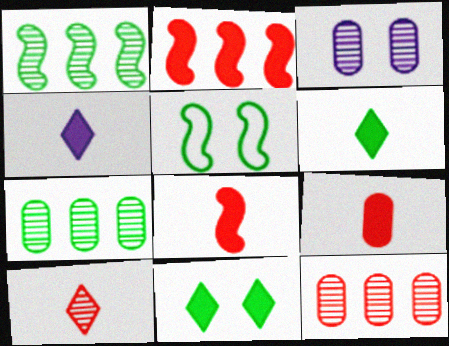[[1, 3, 10], 
[4, 5, 12], 
[5, 6, 7]]